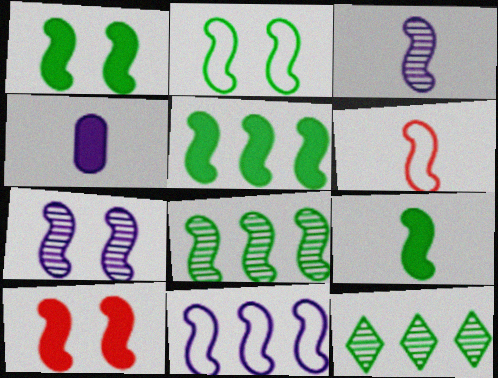[[1, 5, 9], 
[2, 6, 11], 
[2, 7, 10], 
[2, 8, 9], 
[3, 6, 9], 
[5, 6, 7]]